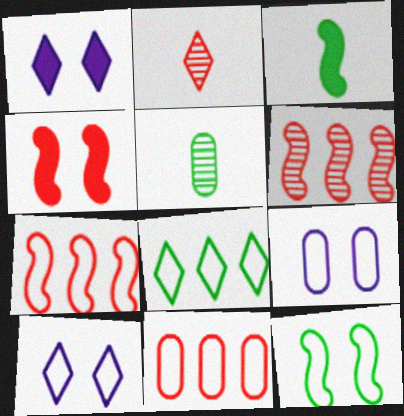[[1, 2, 8], 
[1, 5, 7], 
[2, 4, 11]]